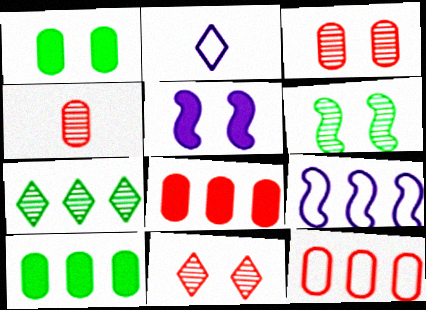[[2, 6, 8], 
[7, 8, 9]]